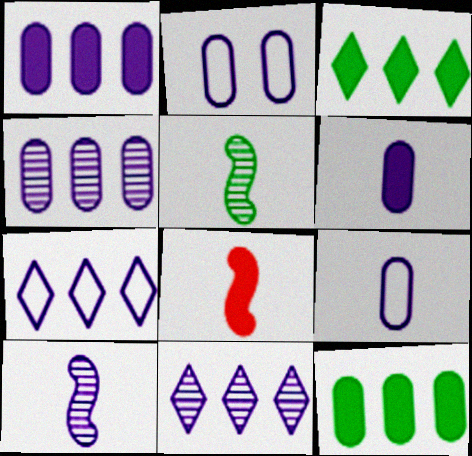[[2, 4, 6]]